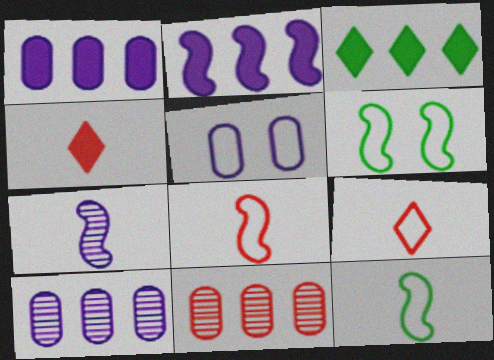[[4, 6, 10]]